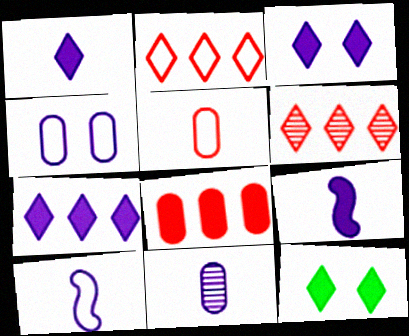[[1, 3, 7], 
[1, 10, 11], 
[8, 9, 12]]